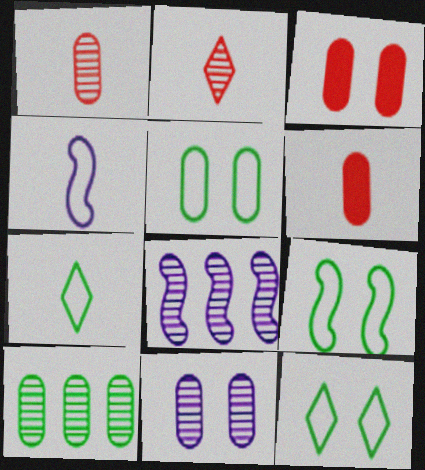[[1, 10, 11], 
[3, 5, 11], 
[3, 7, 8], 
[5, 9, 12], 
[6, 8, 12]]